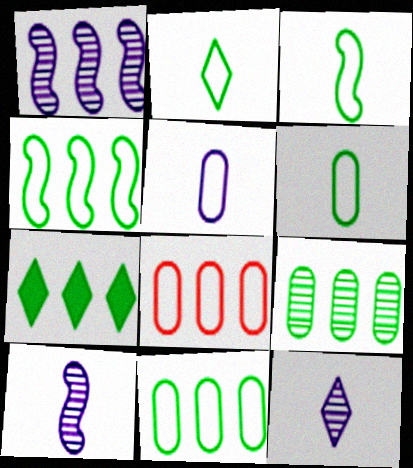[[1, 7, 8], 
[2, 3, 6], 
[4, 7, 9]]